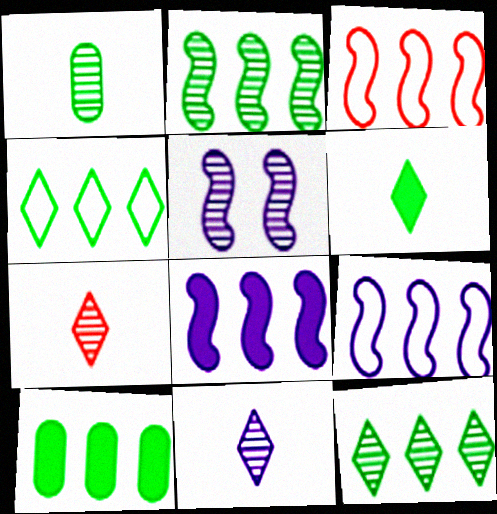[[2, 3, 8], 
[2, 4, 10]]